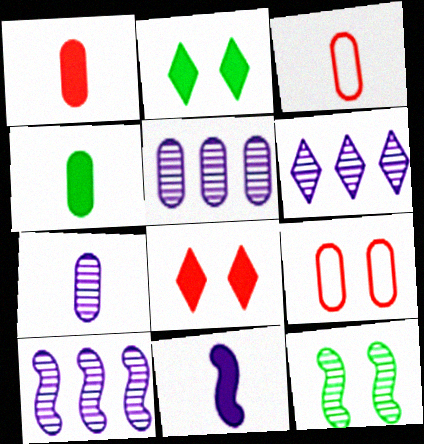[[2, 3, 10], 
[3, 4, 7], 
[4, 5, 9], 
[5, 6, 10]]